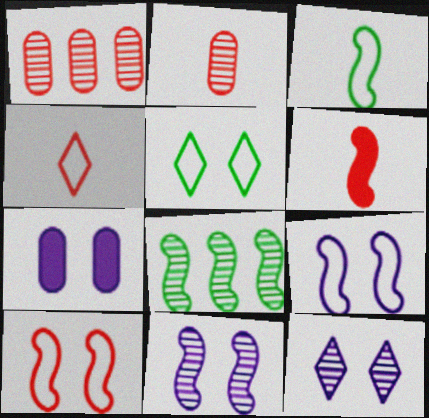[[2, 4, 6], 
[2, 8, 12], 
[4, 7, 8], 
[6, 8, 9], 
[7, 9, 12]]